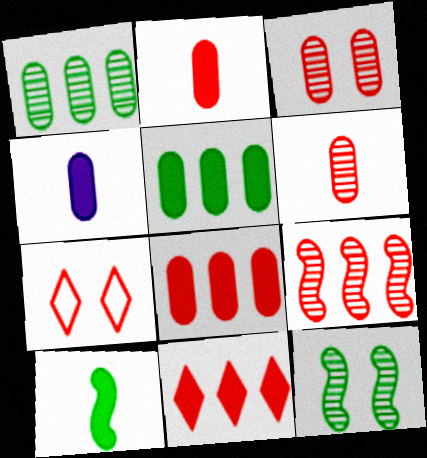[[2, 7, 9]]